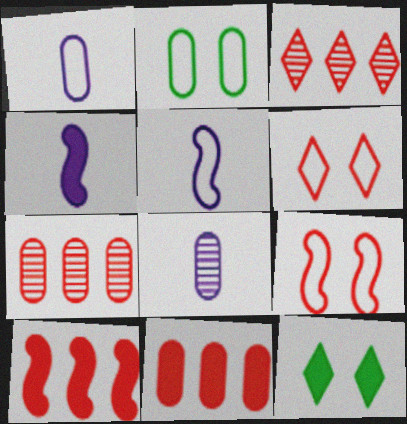[[2, 3, 4], 
[2, 8, 11], 
[4, 11, 12], 
[5, 7, 12]]